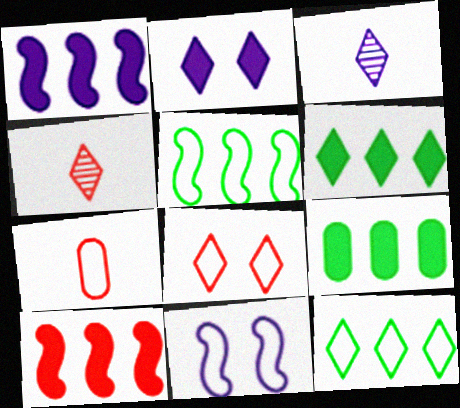[[2, 4, 12], 
[3, 6, 8], 
[4, 9, 11], 
[7, 11, 12]]